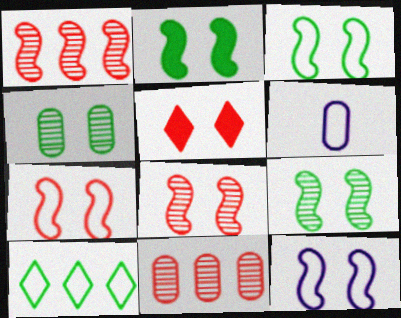[[2, 3, 9], 
[2, 8, 12], 
[3, 7, 12], 
[4, 5, 12], 
[6, 7, 10]]